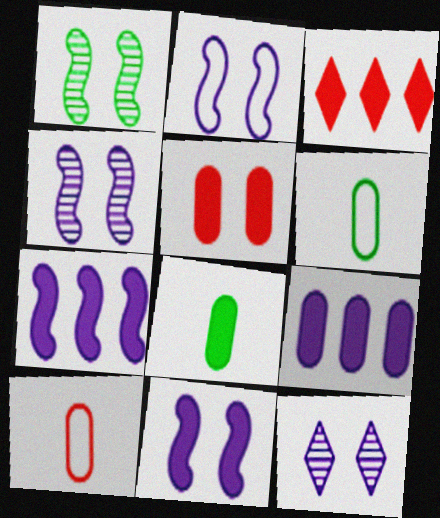[[2, 4, 11], 
[3, 4, 6], 
[3, 8, 11], 
[5, 8, 9]]